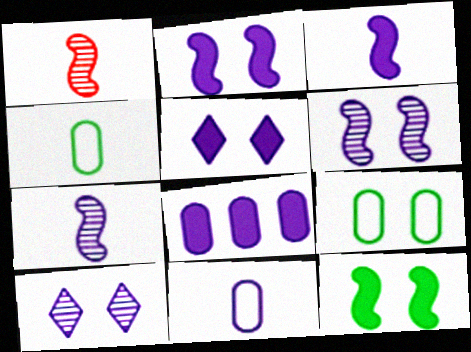[[3, 5, 8]]